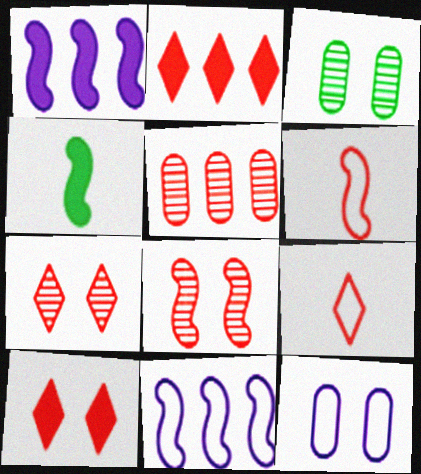[[1, 3, 9], 
[2, 7, 9], 
[4, 8, 11], 
[5, 6, 10]]